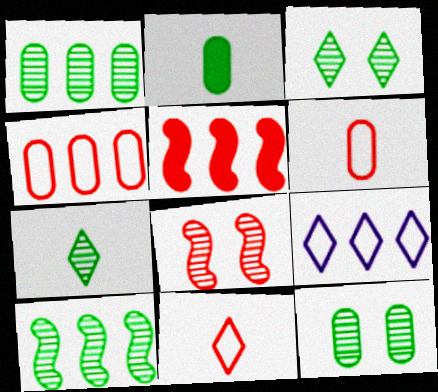[[1, 5, 9], 
[2, 8, 9], 
[7, 10, 12]]